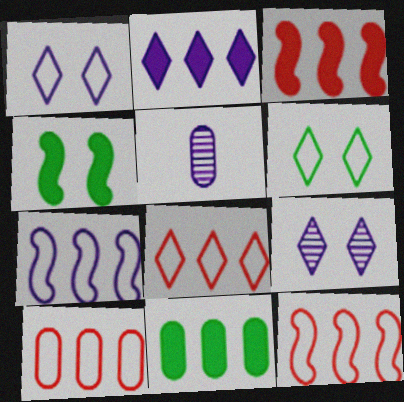[[2, 3, 11], 
[3, 5, 6], 
[4, 5, 8], 
[8, 10, 12]]